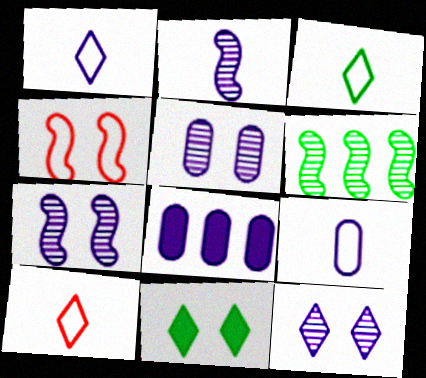[[1, 3, 10], 
[1, 7, 8], 
[4, 5, 11], 
[5, 7, 12], 
[5, 8, 9]]